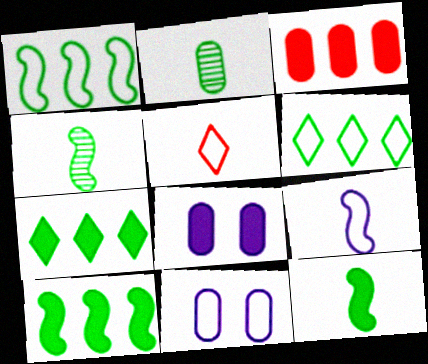[[1, 5, 11], 
[2, 3, 11]]